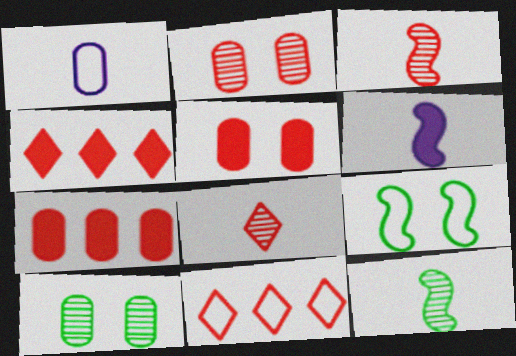[[1, 7, 10], 
[1, 9, 11], 
[3, 5, 11], 
[6, 10, 11]]